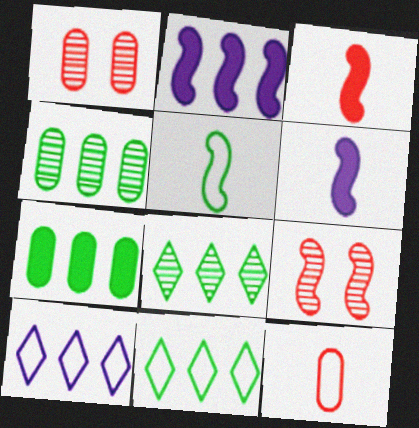[[1, 6, 11], 
[2, 5, 9]]